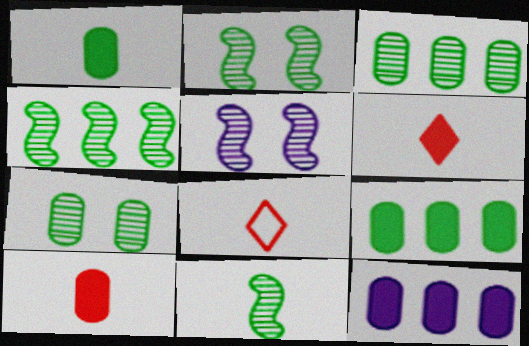[[2, 4, 11], 
[2, 8, 12], 
[5, 8, 9]]